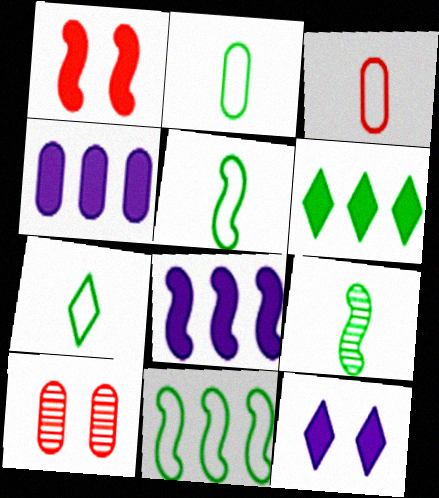[[2, 4, 10], 
[2, 5, 7], 
[7, 8, 10]]